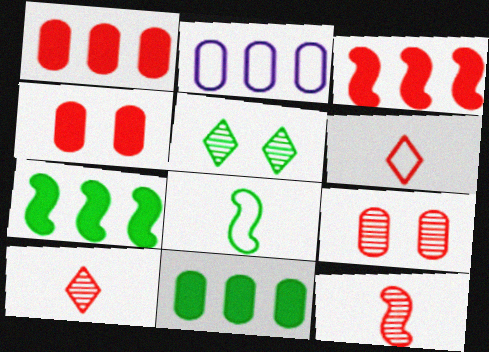[[3, 6, 9], 
[5, 8, 11]]